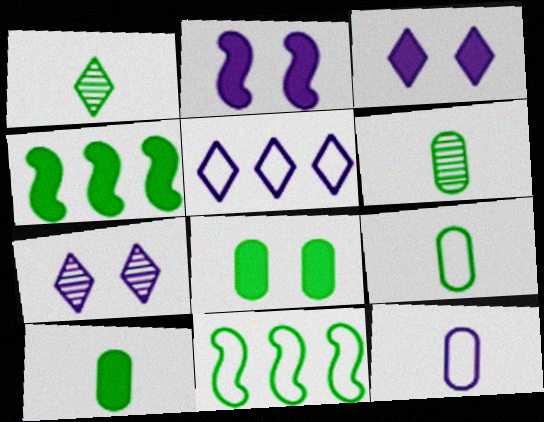[[1, 8, 11], 
[6, 9, 10]]